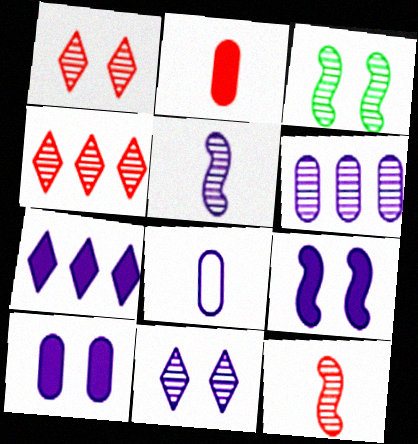[[5, 6, 11], 
[6, 8, 10]]